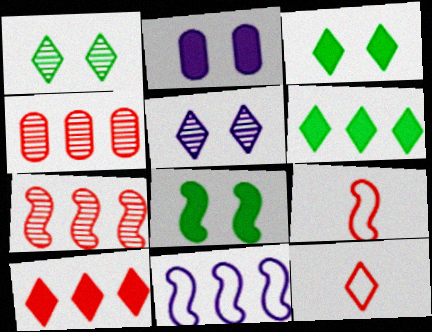[[4, 6, 11], 
[5, 6, 12]]